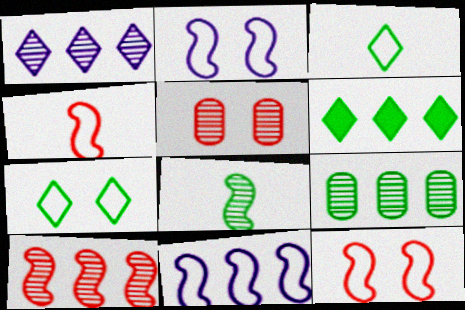[[1, 5, 8], 
[1, 9, 10]]